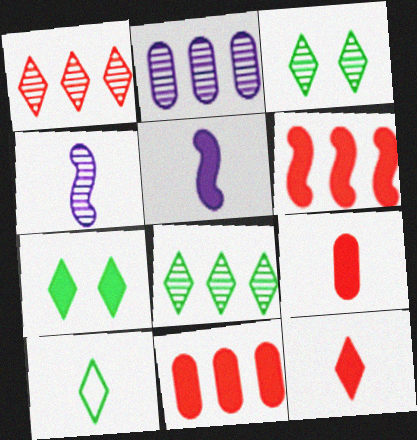[[4, 9, 10], 
[5, 7, 11], 
[7, 8, 10]]